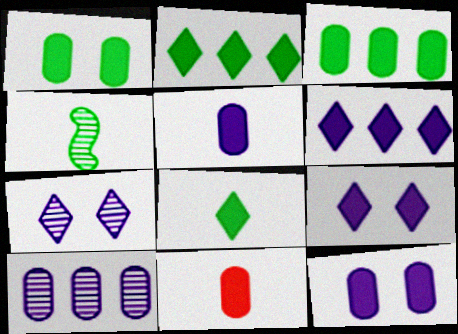[[3, 11, 12]]